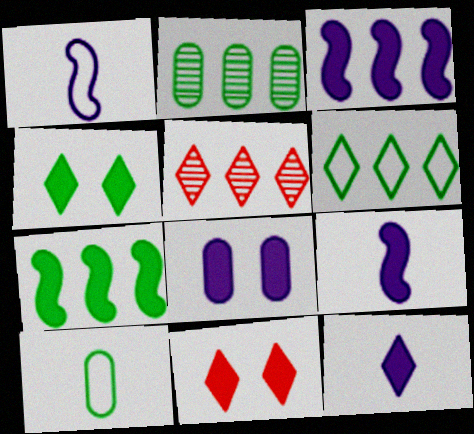[[1, 2, 11], 
[2, 6, 7], 
[3, 8, 12]]